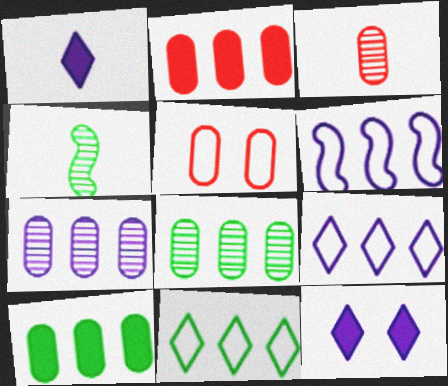[[2, 3, 5]]